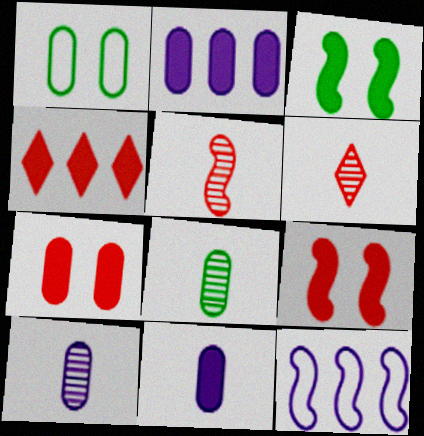[[3, 4, 11], 
[3, 5, 12]]